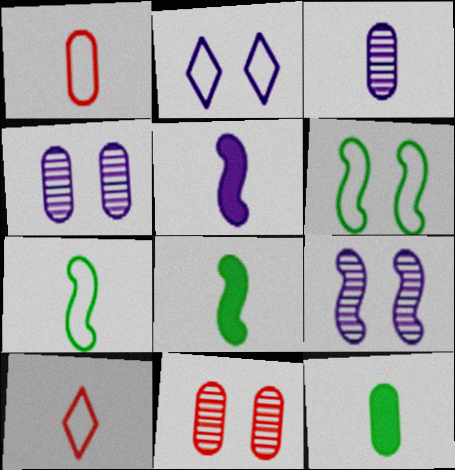[[1, 3, 12], 
[3, 8, 10]]